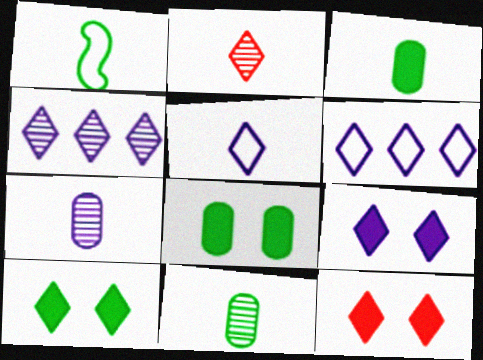[[2, 6, 10], 
[4, 5, 9], 
[9, 10, 12]]